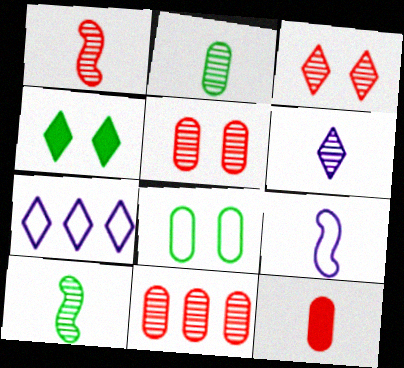[[1, 2, 6], 
[1, 3, 11], 
[4, 9, 11]]